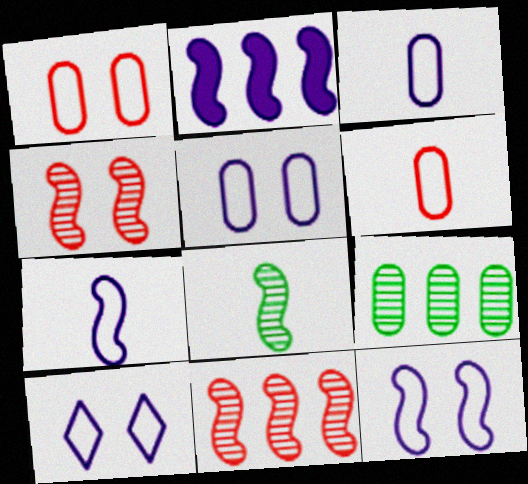[[5, 10, 12]]